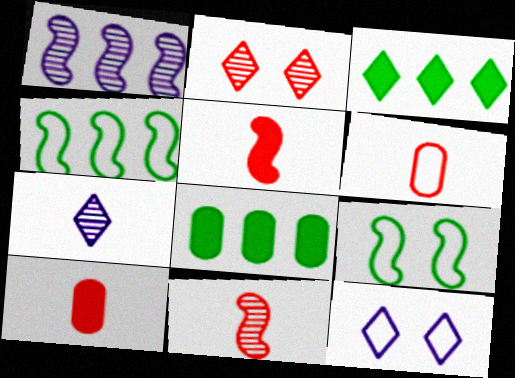[[1, 5, 9], 
[4, 6, 12], 
[8, 11, 12]]